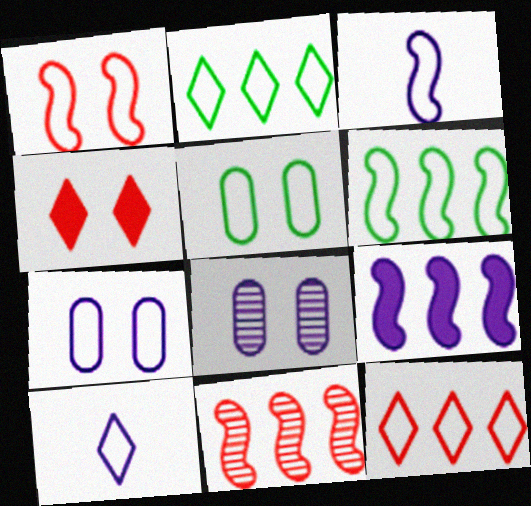[[1, 3, 6], 
[3, 5, 12], 
[6, 9, 11], 
[8, 9, 10]]